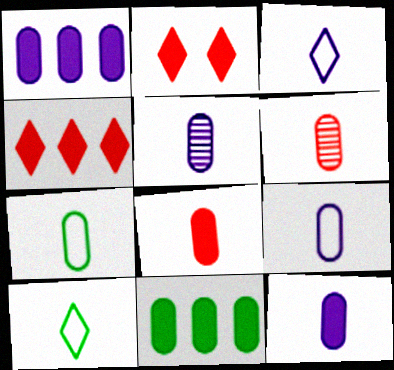[[5, 7, 8], 
[5, 9, 12], 
[6, 7, 12]]